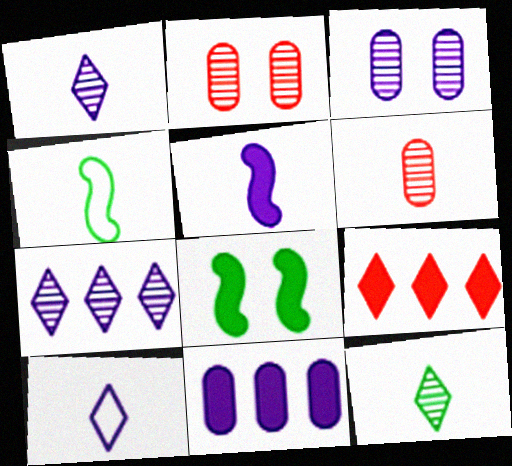[[3, 4, 9]]